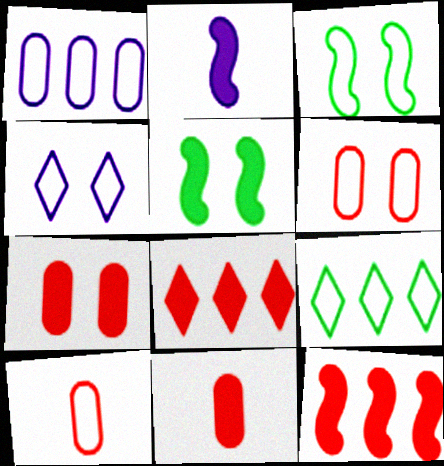[[2, 5, 12], 
[3, 4, 6]]